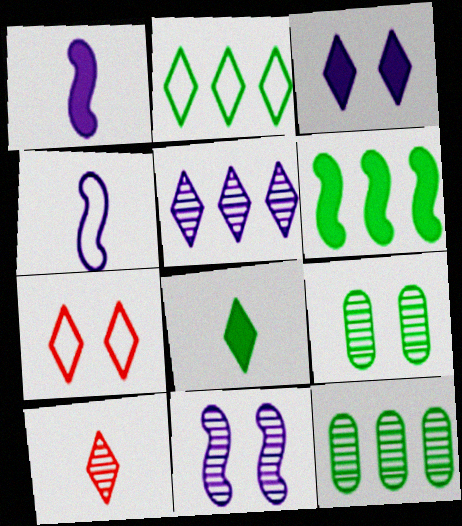[[1, 7, 12], 
[2, 3, 10], 
[2, 6, 12], 
[5, 7, 8], 
[10, 11, 12]]